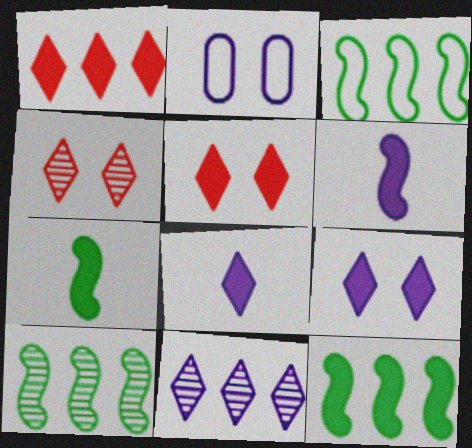[[2, 6, 11], 
[3, 10, 12]]